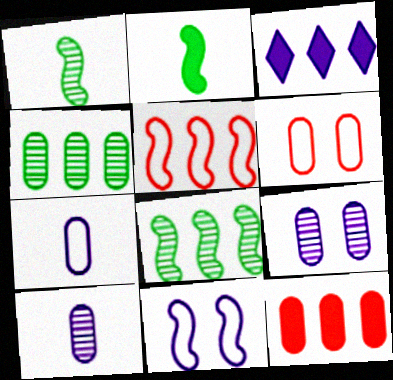[[1, 3, 6], 
[3, 4, 5], 
[3, 10, 11]]